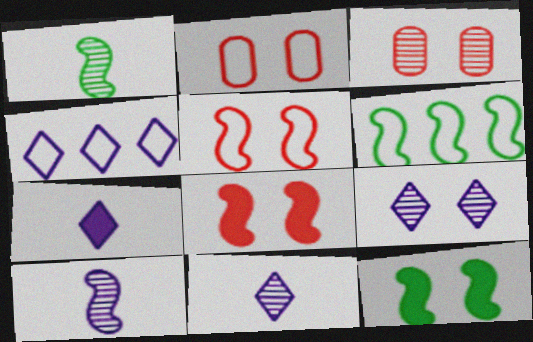[[1, 6, 12], 
[2, 9, 12], 
[3, 6, 7], 
[4, 7, 9], 
[6, 8, 10]]